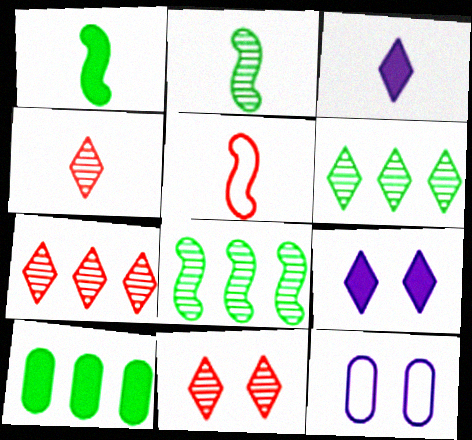[[1, 7, 12], 
[4, 7, 11]]